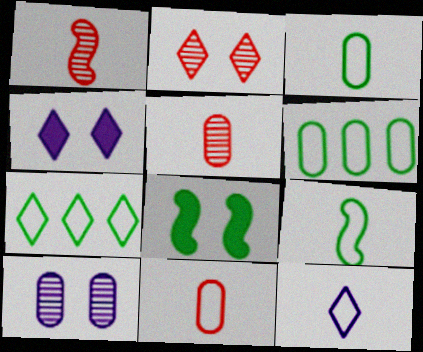[[1, 4, 6], 
[9, 11, 12]]